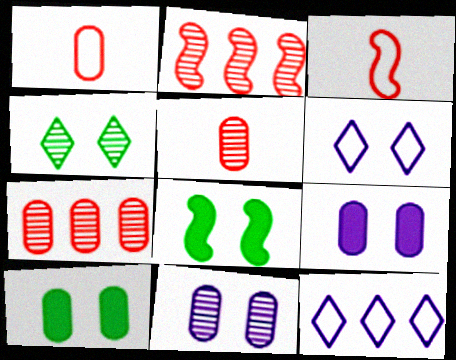[[5, 8, 12]]